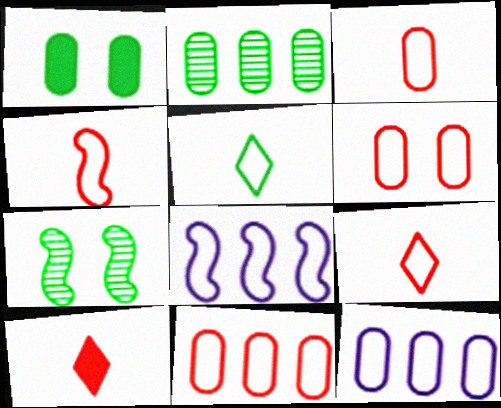[[3, 4, 9], 
[3, 6, 11], 
[5, 6, 8], 
[7, 10, 12]]